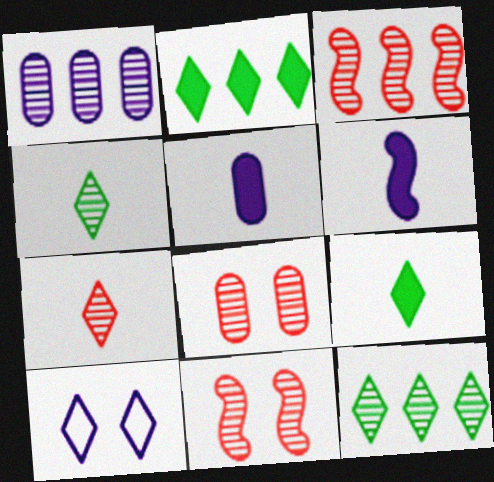[[1, 3, 12], 
[1, 4, 11], 
[1, 6, 10], 
[2, 7, 10], 
[3, 7, 8]]